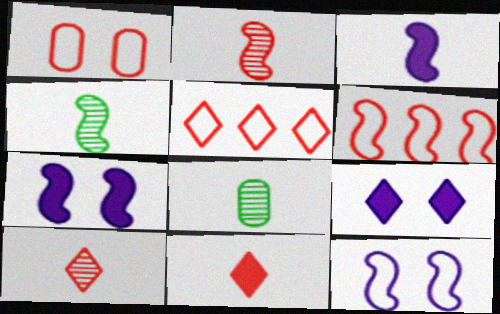[[4, 6, 7], 
[5, 7, 8], 
[6, 8, 9]]